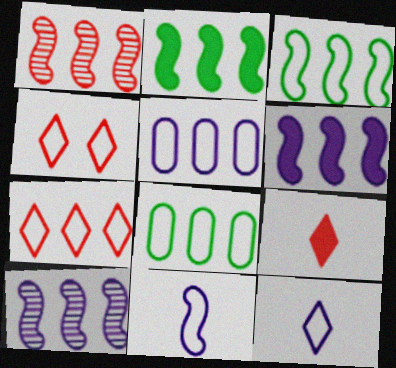[[1, 3, 6], 
[3, 5, 7], 
[4, 8, 11]]